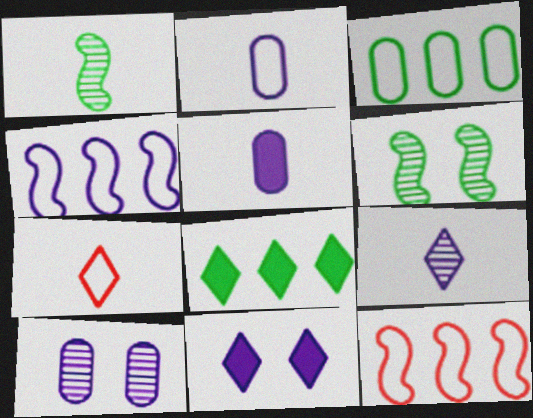[[1, 5, 7]]